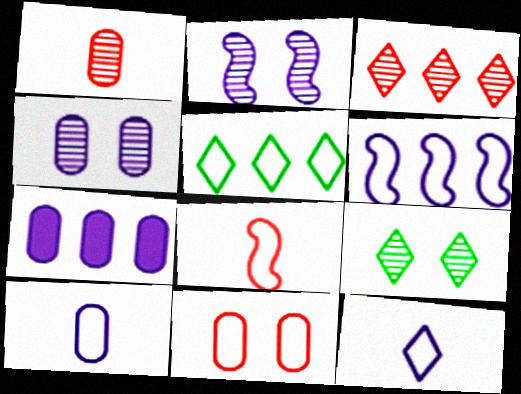[[2, 7, 12], 
[4, 7, 10], 
[7, 8, 9]]